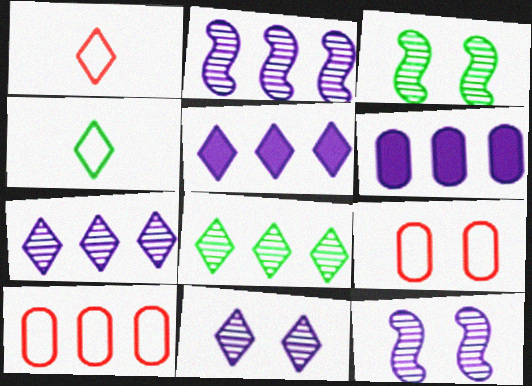[[1, 3, 6]]